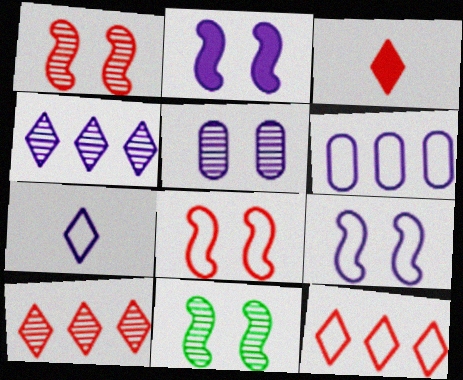[[2, 8, 11], 
[3, 6, 11], 
[6, 7, 9]]